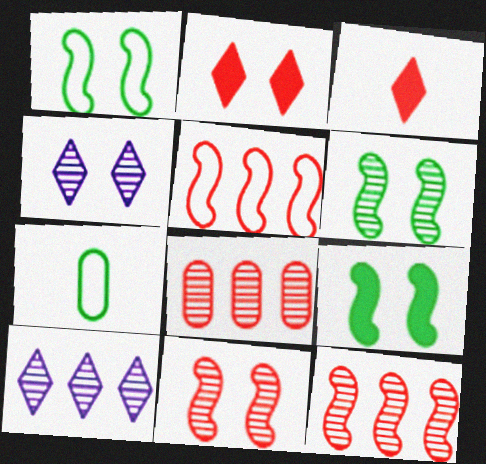[[1, 6, 9]]